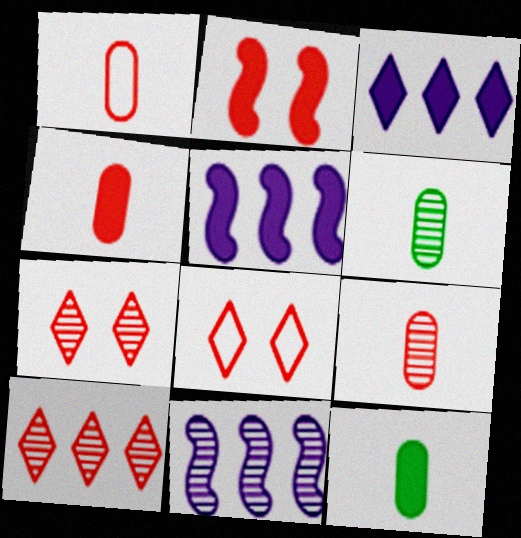[[1, 2, 10], 
[1, 4, 9], 
[2, 3, 12], 
[5, 6, 8], 
[6, 7, 11], 
[8, 11, 12]]